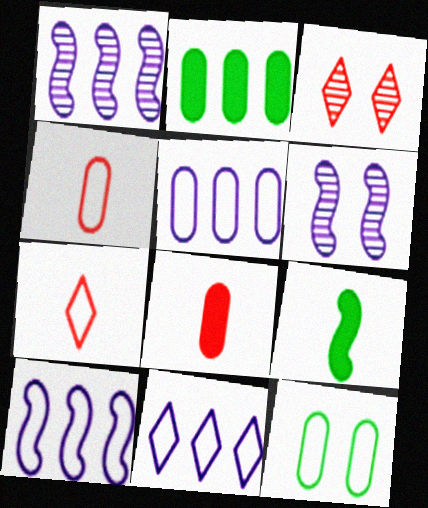[[2, 6, 7], 
[3, 5, 9], 
[4, 5, 12], 
[5, 10, 11], 
[7, 10, 12]]